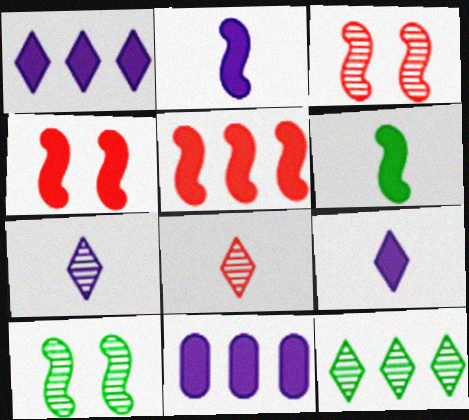[]